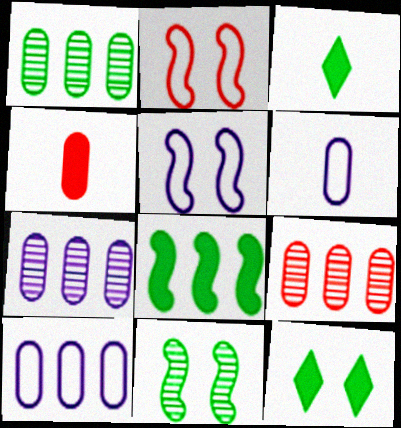[[1, 7, 9], 
[2, 3, 7], 
[3, 5, 9]]